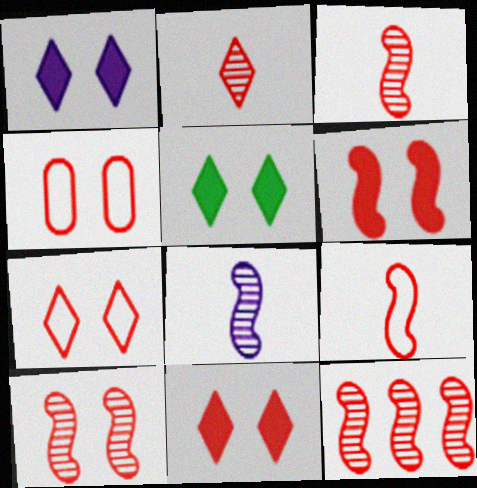[[1, 5, 11], 
[3, 10, 12], 
[4, 10, 11], 
[6, 9, 12]]